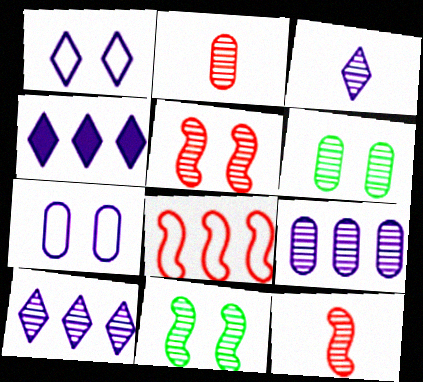[[1, 3, 4], 
[2, 6, 9], 
[2, 10, 11], 
[6, 10, 12]]